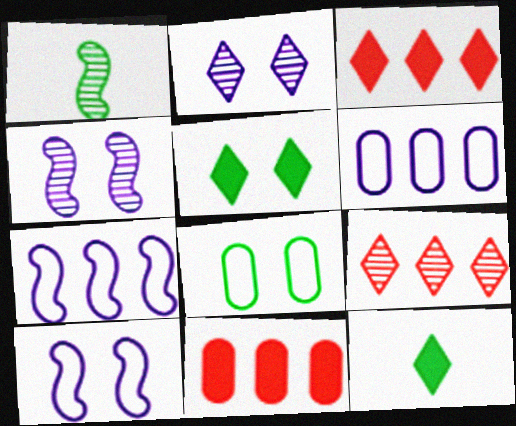[]